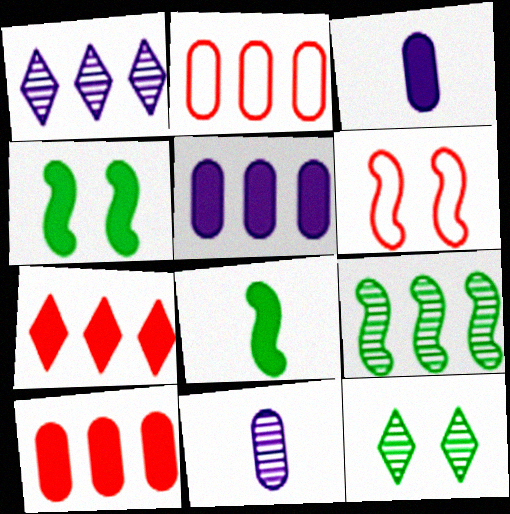[[3, 4, 7]]